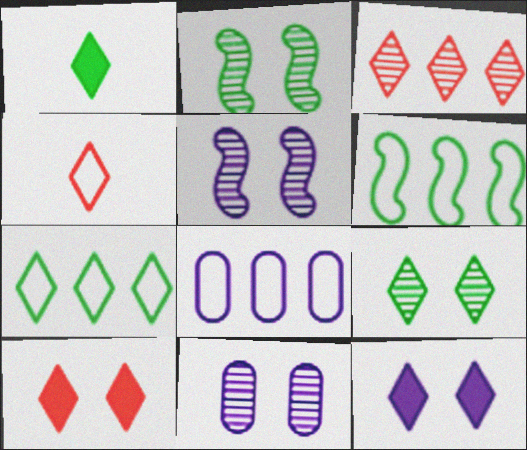[[1, 7, 9], 
[3, 4, 10]]